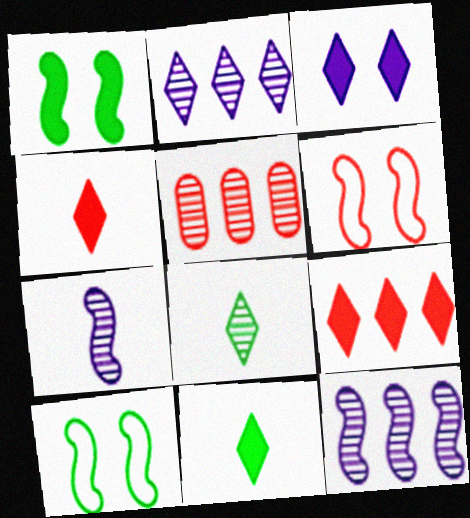[[3, 9, 11], 
[4, 5, 6]]